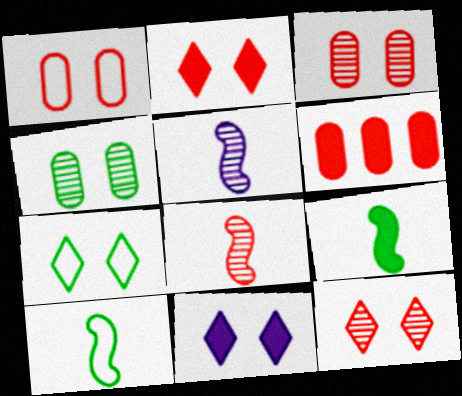[[5, 6, 7], 
[6, 9, 11], 
[7, 11, 12]]